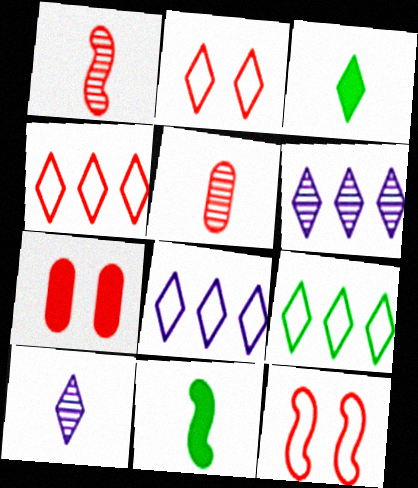[[1, 4, 7], 
[2, 3, 6], 
[4, 8, 9]]